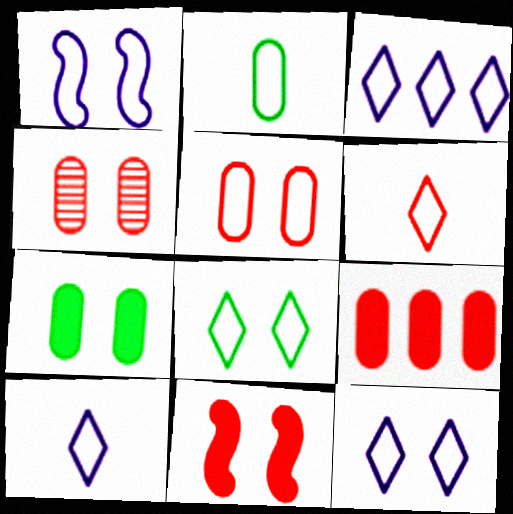[[1, 5, 8], 
[3, 6, 8], 
[3, 10, 12]]